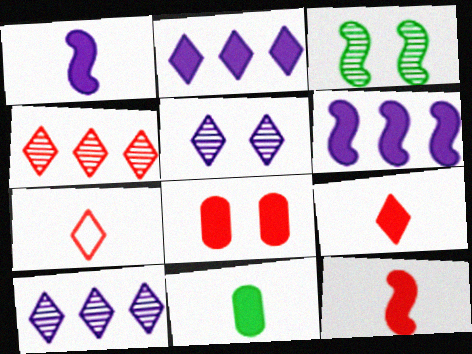[[1, 9, 11]]